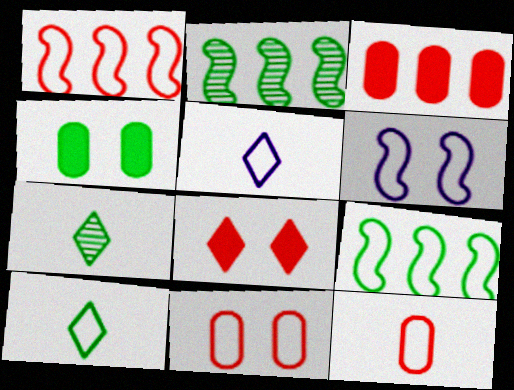[[2, 4, 10], 
[3, 6, 7], 
[4, 7, 9], 
[5, 9, 11]]